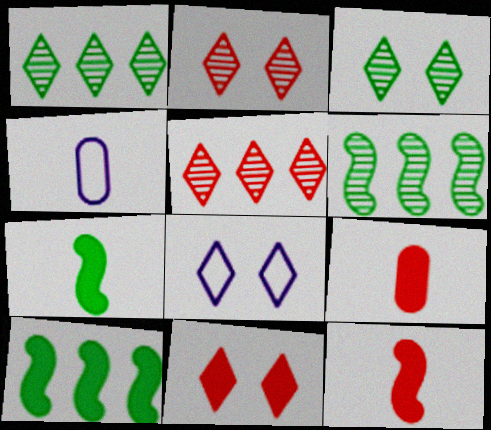[[2, 4, 10], 
[3, 8, 11], 
[4, 6, 11], 
[6, 8, 9]]